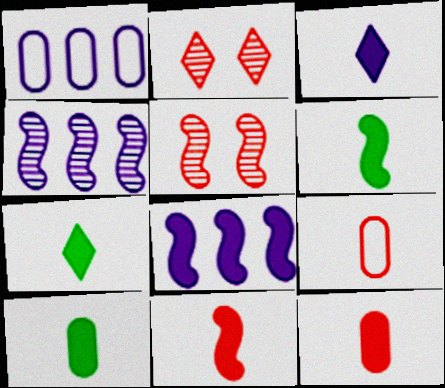[[1, 2, 6], 
[1, 5, 7], 
[3, 6, 12], 
[3, 10, 11], 
[6, 7, 10]]